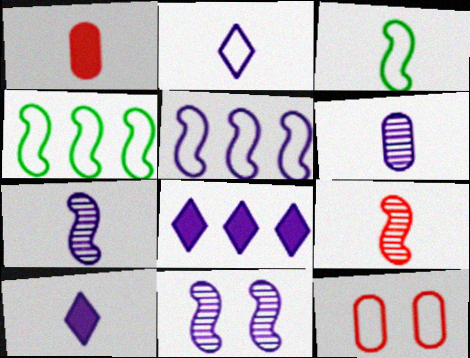[[2, 4, 12]]